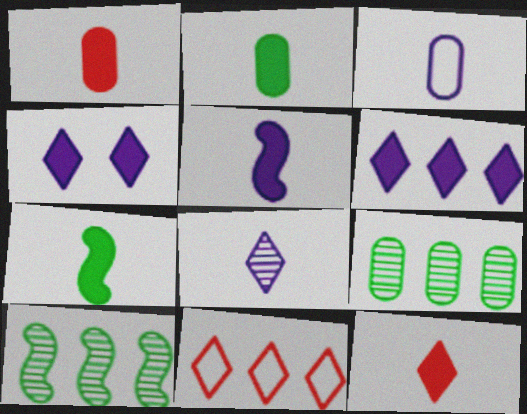[[2, 5, 12], 
[3, 5, 8]]